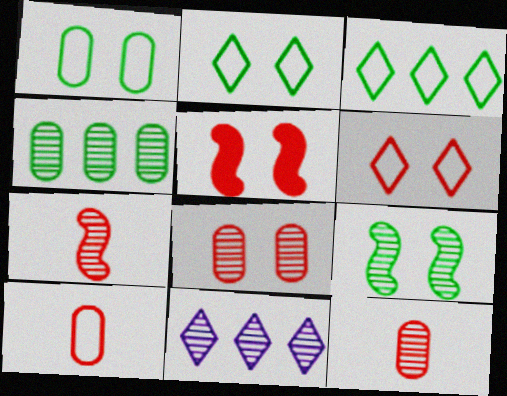[[5, 6, 8], 
[9, 11, 12]]